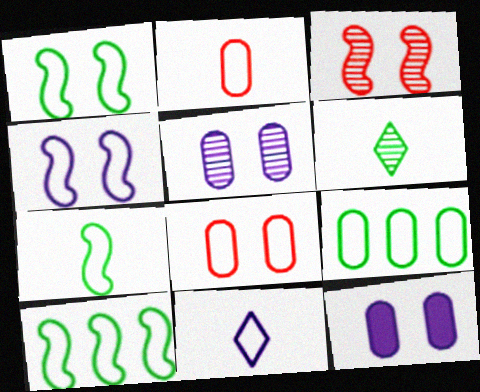[[1, 7, 10], 
[2, 7, 11], 
[8, 10, 11]]